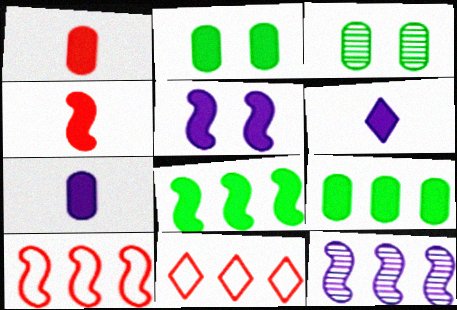[[3, 6, 10], 
[4, 5, 8], 
[8, 10, 12], 
[9, 11, 12]]